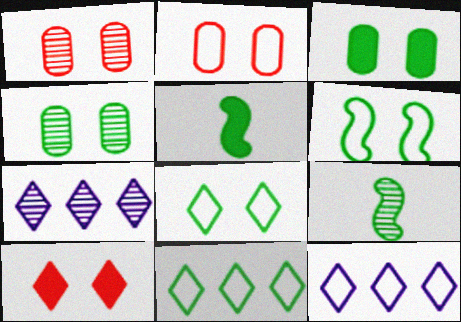[[1, 5, 12], 
[1, 7, 9], 
[2, 5, 7], 
[3, 9, 11], 
[4, 5, 11]]